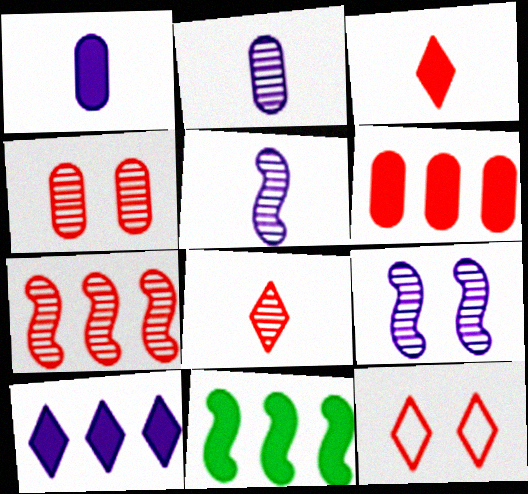[[2, 11, 12], 
[4, 7, 8], 
[6, 10, 11]]